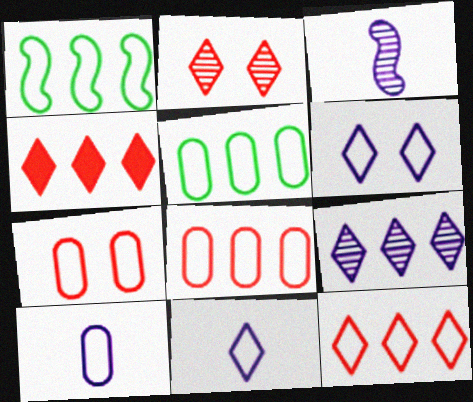[[1, 7, 11], 
[5, 7, 10]]